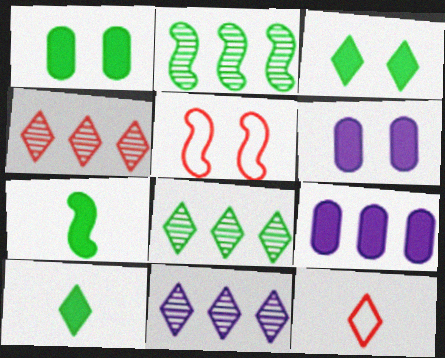[[2, 6, 12], 
[3, 11, 12], 
[4, 8, 11]]